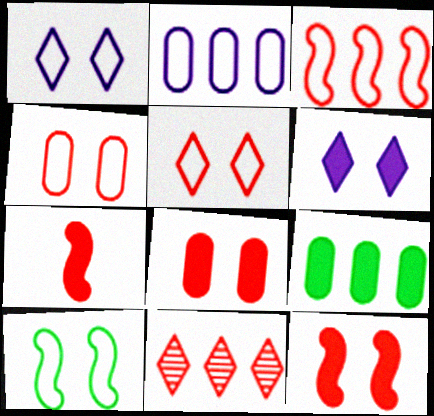[[1, 4, 10], 
[4, 7, 11], 
[6, 7, 9]]